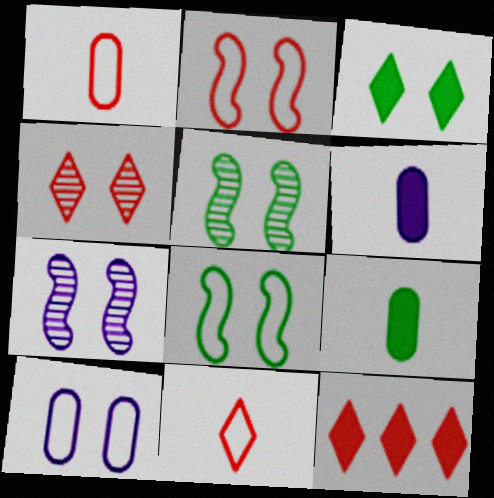[[4, 11, 12]]